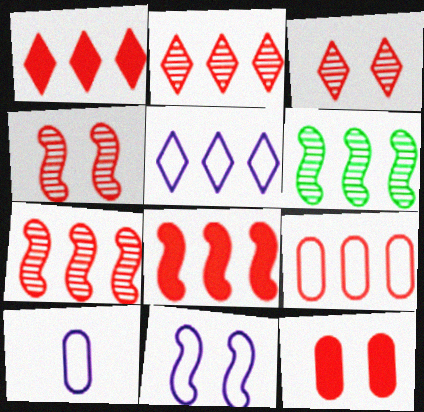[[1, 7, 9], 
[2, 8, 9], 
[5, 10, 11]]